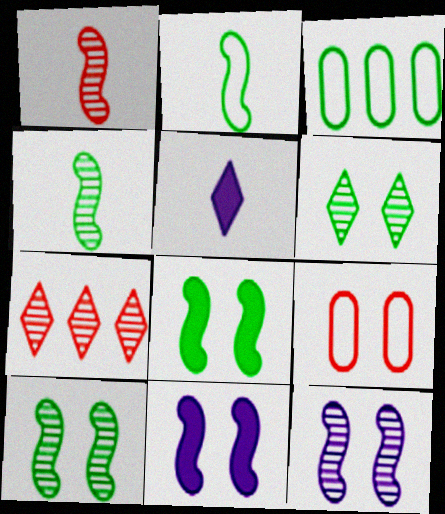[[6, 9, 11]]